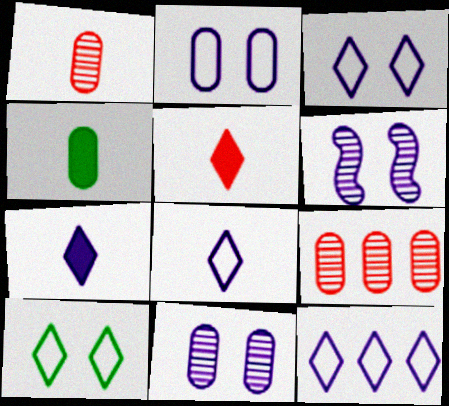[[2, 4, 9], 
[3, 8, 12]]